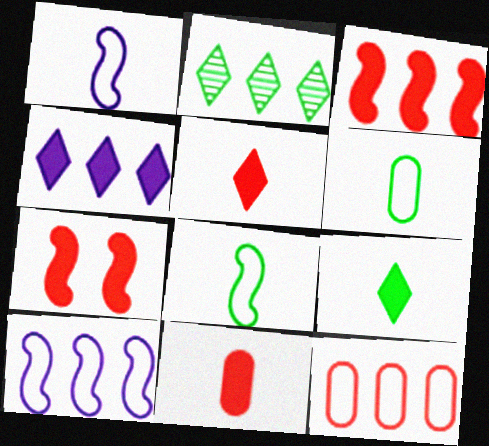[]